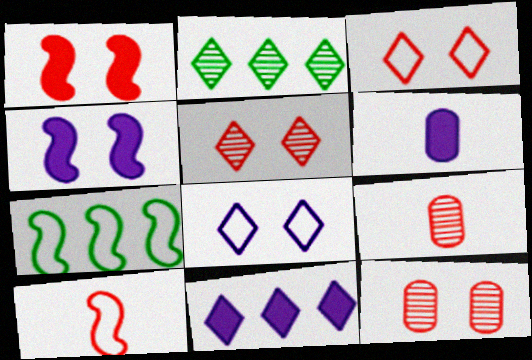[[1, 3, 12], 
[4, 6, 11], 
[5, 6, 7]]